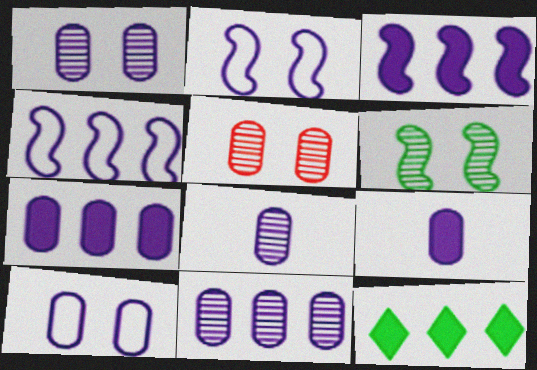[[1, 8, 11], 
[7, 8, 10], 
[9, 10, 11]]